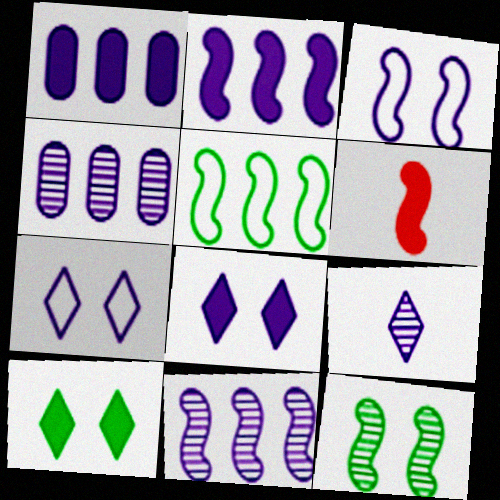[[1, 3, 9], 
[1, 6, 10]]